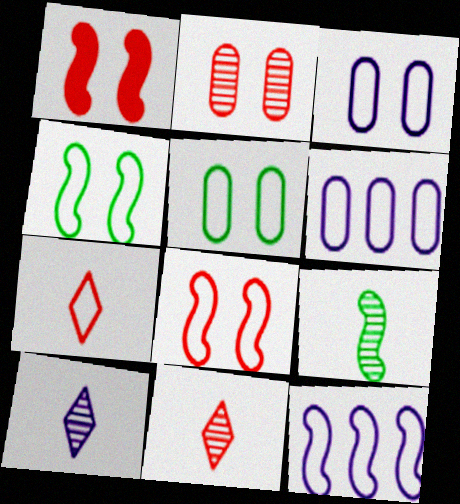[[1, 9, 12], 
[4, 6, 7], 
[5, 7, 12]]